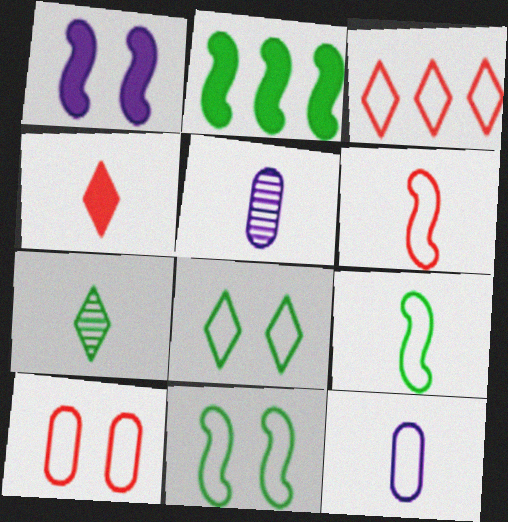[[3, 6, 10], 
[3, 11, 12], 
[4, 5, 9]]